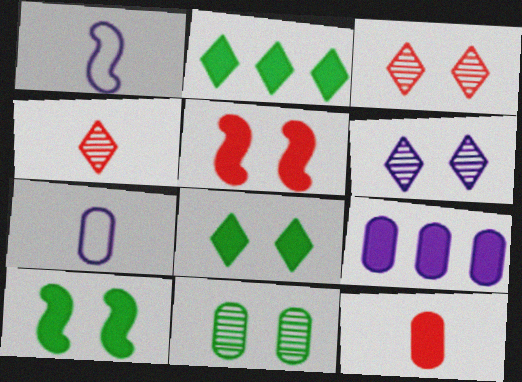[[1, 6, 9]]